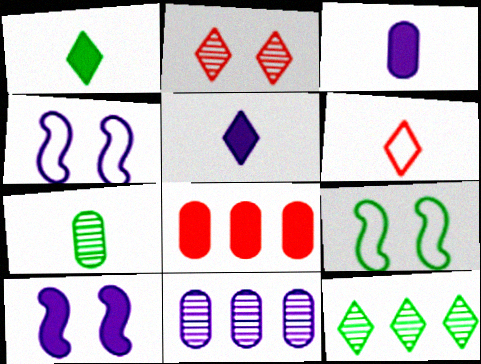[[1, 8, 10], 
[4, 5, 11]]